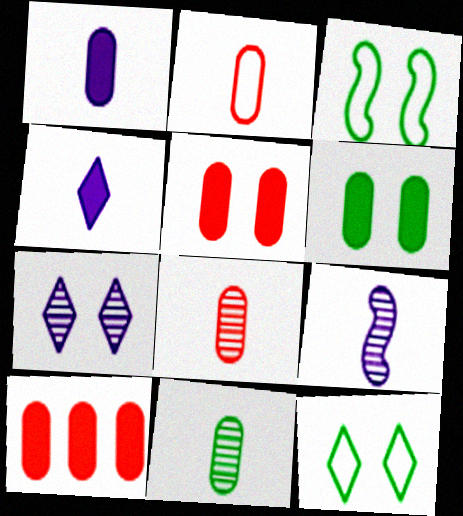[[1, 2, 11], 
[1, 6, 10], 
[3, 5, 7], 
[9, 10, 12]]